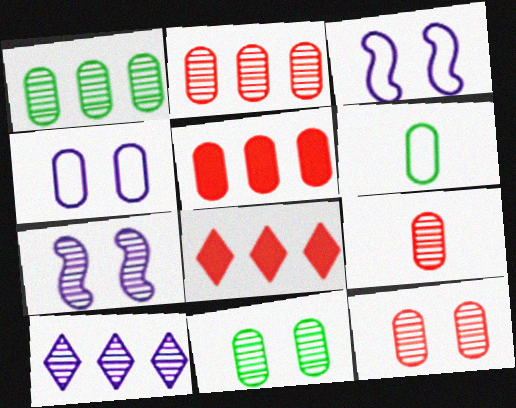[[2, 9, 12], 
[6, 7, 8]]